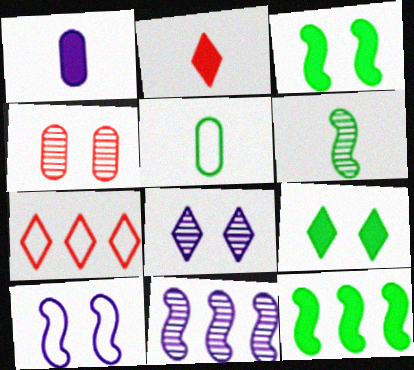[[4, 9, 10], 
[5, 7, 10]]